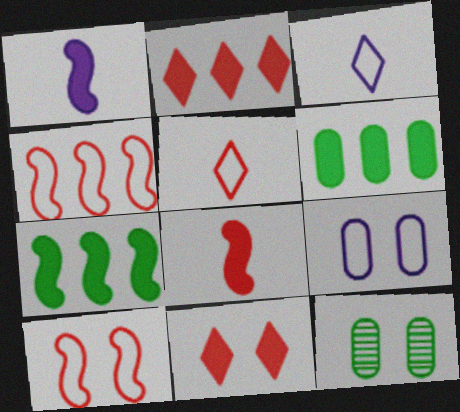[[1, 6, 11]]